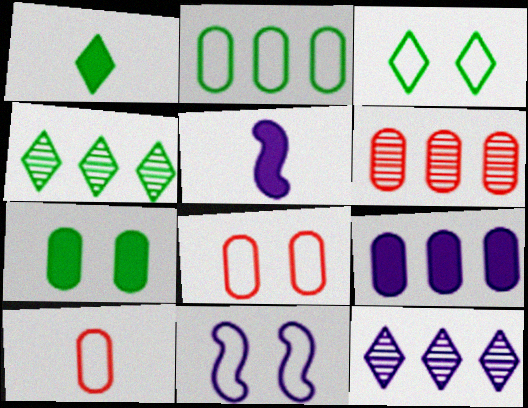[[1, 3, 4], 
[1, 6, 11], 
[2, 6, 9], 
[3, 5, 6], 
[3, 8, 11], 
[4, 5, 8]]